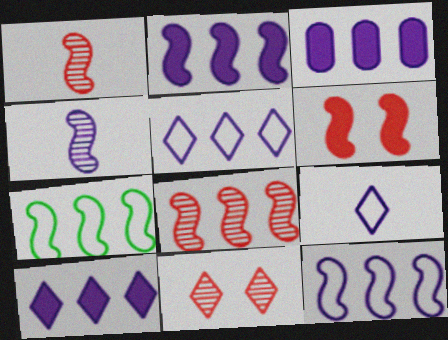[[2, 3, 10], 
[2, 7, 8], 
[4, 6, 7]]